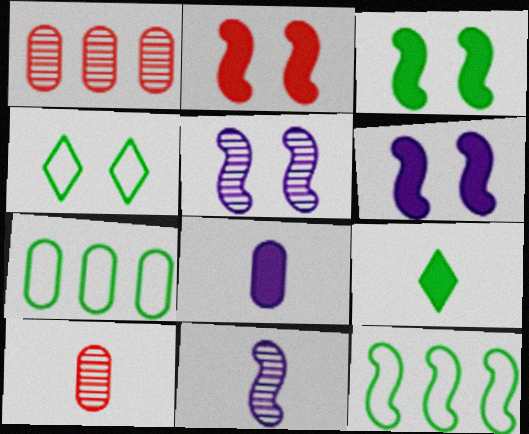[[2, 3, 6], 
[2, 11, 12]]